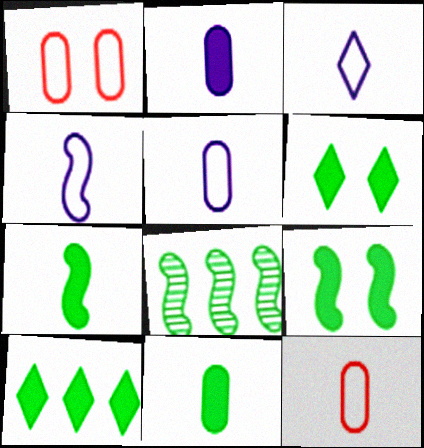[[3, 4, 5], 
[9, 10, 11]]